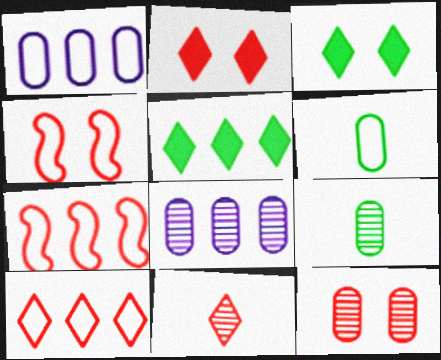[[2, 4, 12], 
[2, 10, 11], 
[5, 7, 8], 
[8, 9, 12]]